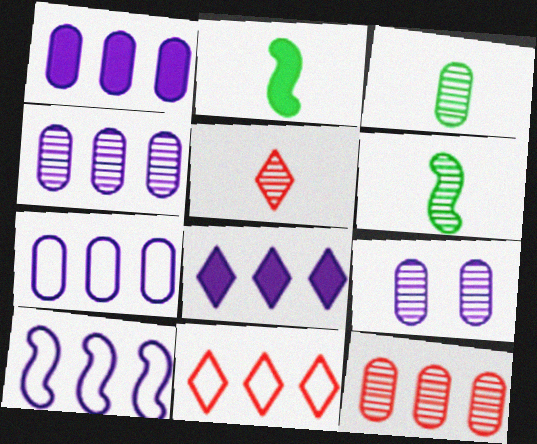[[1, 4, 7], 
[2, 9, 11], 
[3, 9, 12], 
[4, 8, 10]]